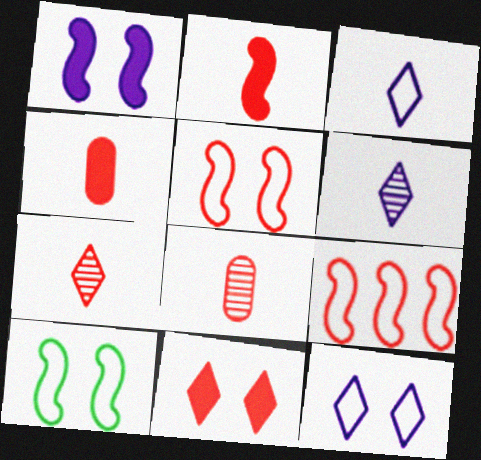[[8, 9, 11]]